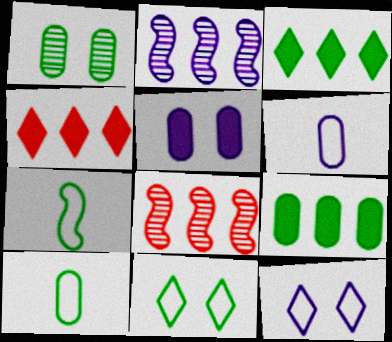[[1, 3, 7], 
[1, 9, 10]]